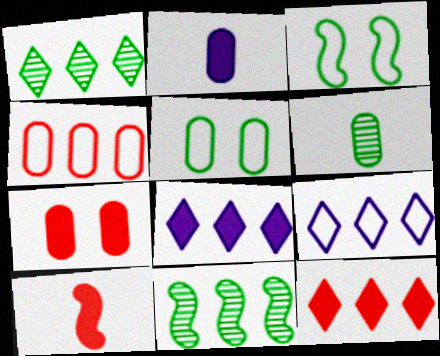[[1, 9, 12], 
[4, 8, 11], 
[7, 10, 12]]